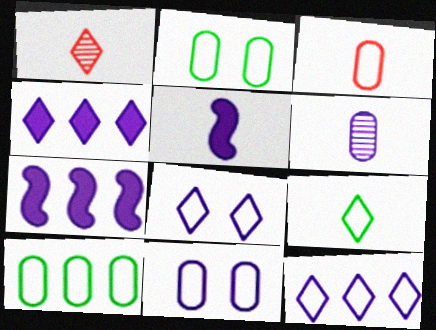[[1, 2, 7], 
[3, 10, 11], 
[6, 7, 8]]